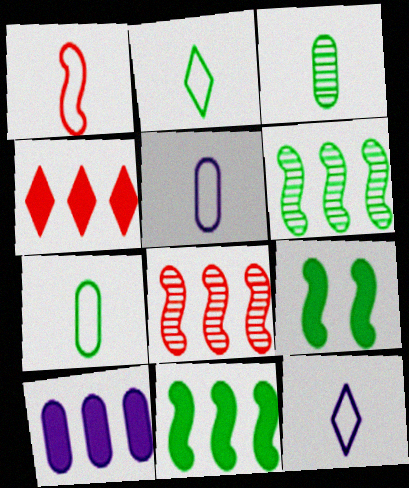[[1, 2, 5], 
[1, 7, 12], 
[4, 10, 11]]